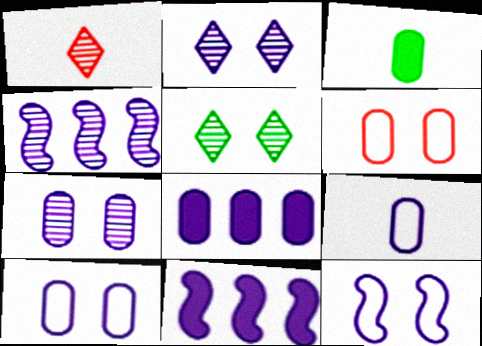[[2, 9, 11], 
[7, 8, 9]]